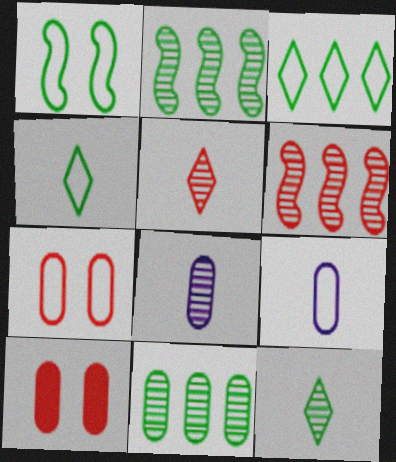[[9, 10, 11]]